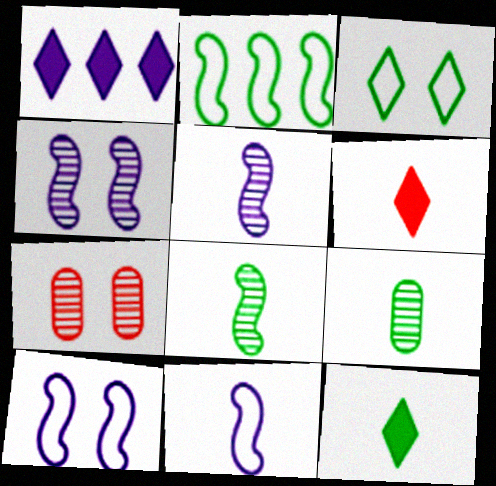[[6, 9, 11]]